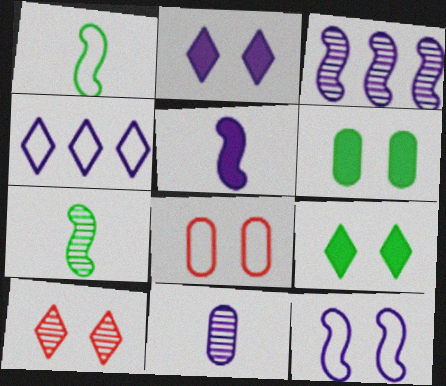[[1, 4, 8], 
[3, 5, 12], 
[6, 10, 12]]